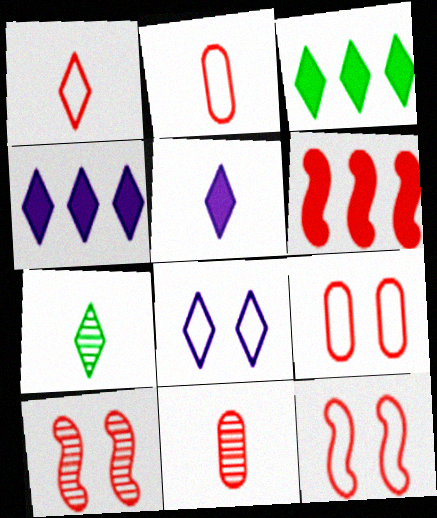[[1, 5, 7]]